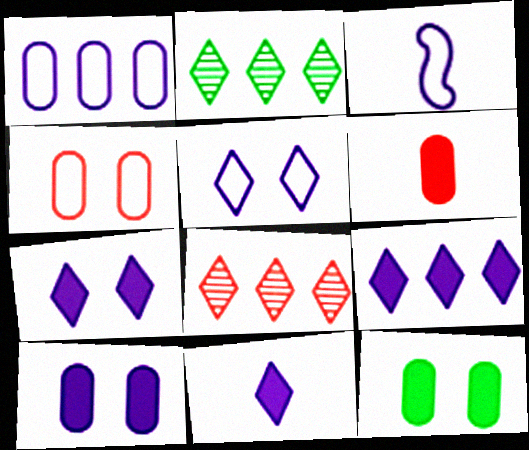[[1, 3, 5], 
[3, 8, 12], 
[7, 9, 11]]